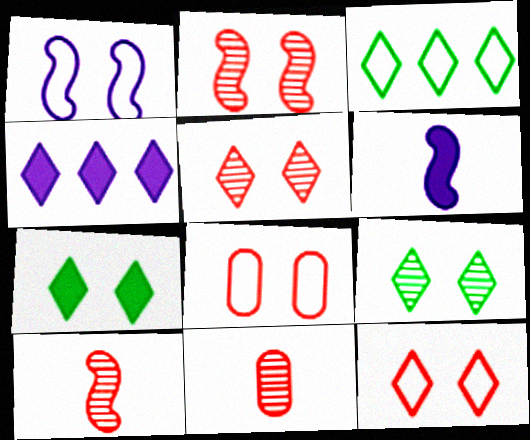[]